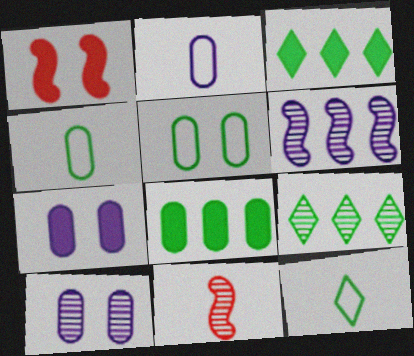[[1, 2, 9], 
[9, 10, 11]]